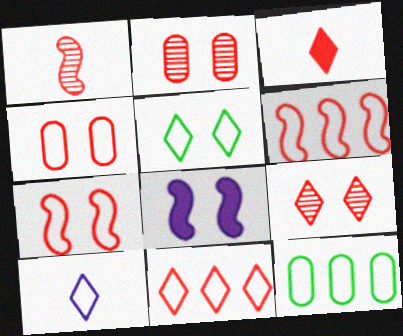[[2, 3, 6], 
[2, 5, 8], 
[3, 9, 11], 
[5, 10, 11], 
[7, 10, 12]]